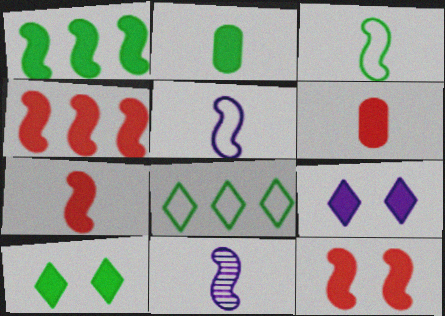[[1, 2, 10], 
[1, 6, 9], 
[2, 4, 9], 
[3, 7, 11], 
[4, 7, 12]]